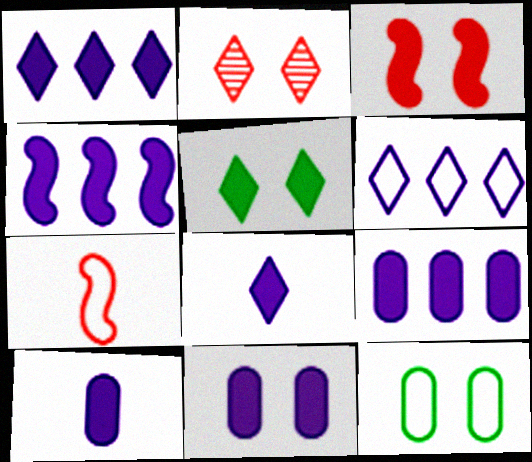[[1, 4, 9], 
[3, 5, 11], 
[4, 8, 11], 
[6, 7, 12], 
[9, 10, 11]]